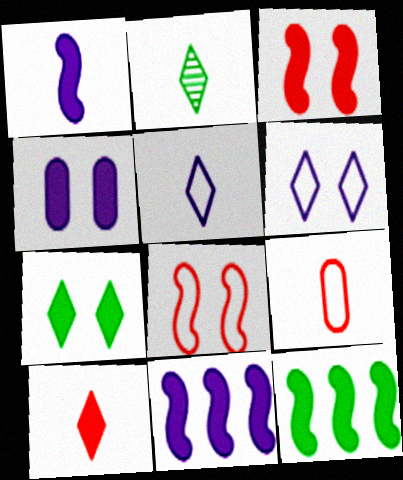[[1, 2, 9], 
[1, 3, 12], 
[2, 5, 10], 
[3, 4, 7], 
[4, 10, 12]]